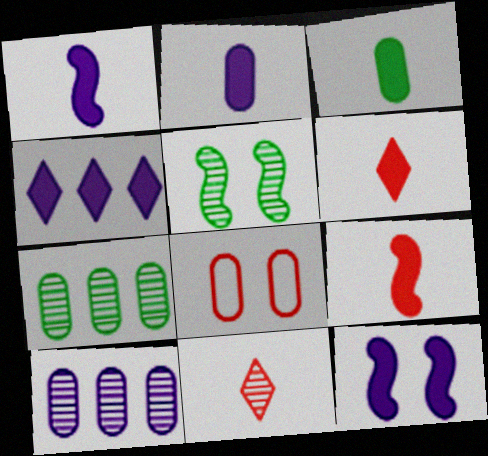[[1, 3, 6], 
[2, 4, 12], 
[2, 7, 8], 
[3, 8, 10], 
[5, 10, 11]]